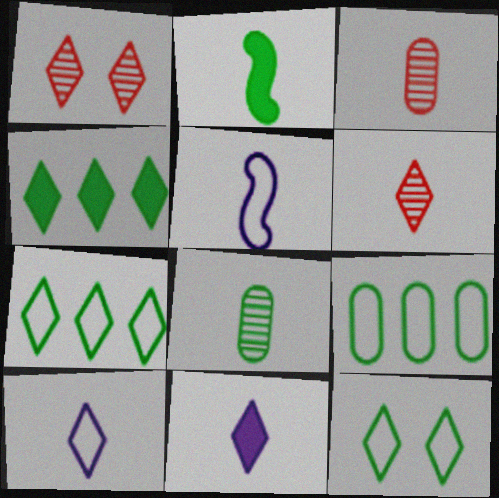[[1, 4, 10], 
[1, 7, 11], 
[2, 3, 10]]